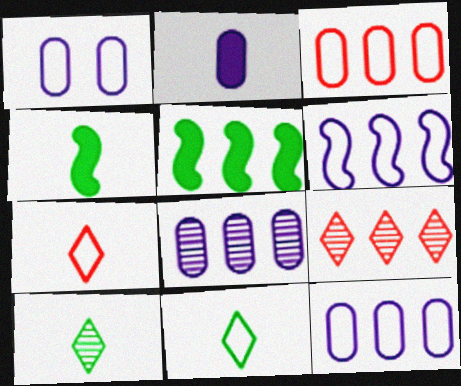[[1, 2, 8], 
[1, 4, 9], 
[5, 9, 12]]